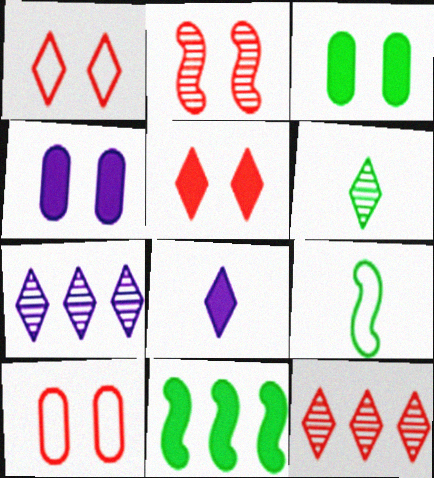[[2, 5, 10], 
[4, 9, 12]]